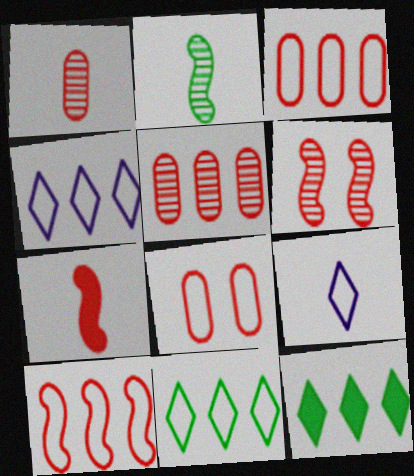[[6, 7, 10]]